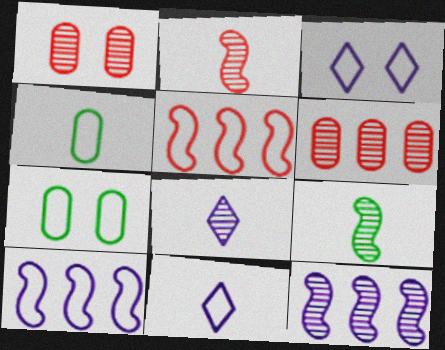[[3, 4, 5], 
[5, 7, 11]]